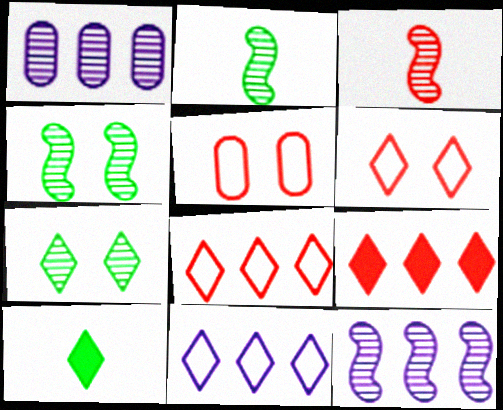[[1, 3, 7], 
[3, 4, 12], 
[3, 5, 9], 
[5, 10, 12]]